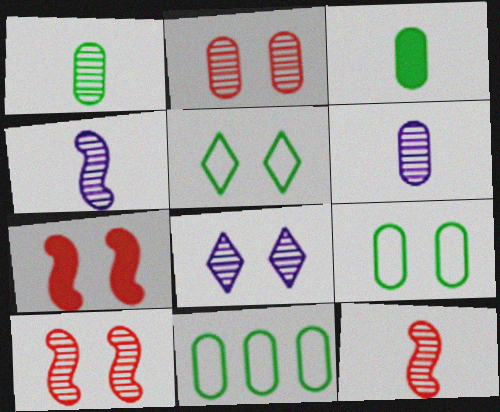[[7, 8, 9]]